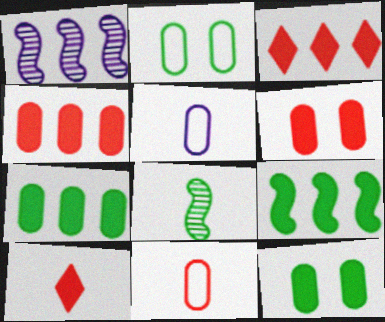[[1, 2, 10], 
[5, 8, 10]]